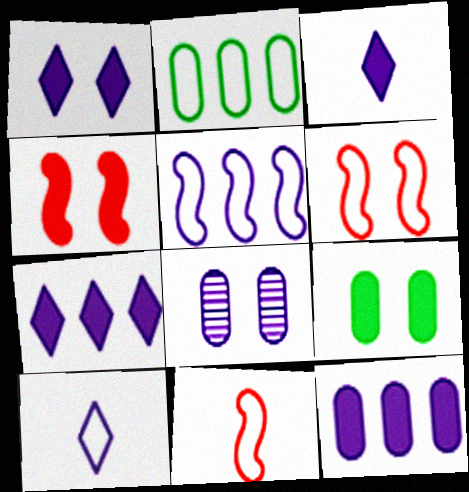[[1, 3, 7], 
[1, 4, 9], 
[2, 6, 10], 
[3, 5, 8]]